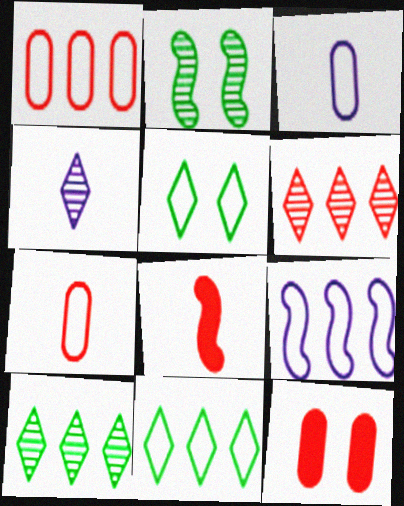[[1, 9, 11], 
[2, 8, 9], 
[5, 7, 9]]